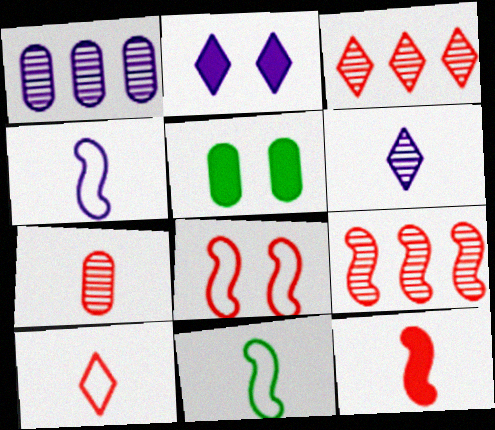[[1, 2, 4], 
[3, 4, 5], 
[7, 10, 12], 
[8, 9, 12]]